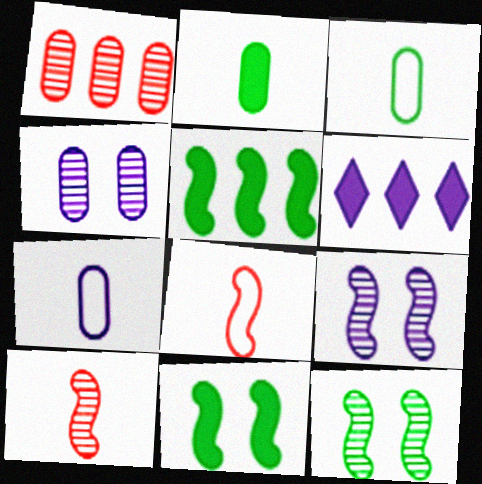[[5, 8, 9], 
[6, 7, 9]]